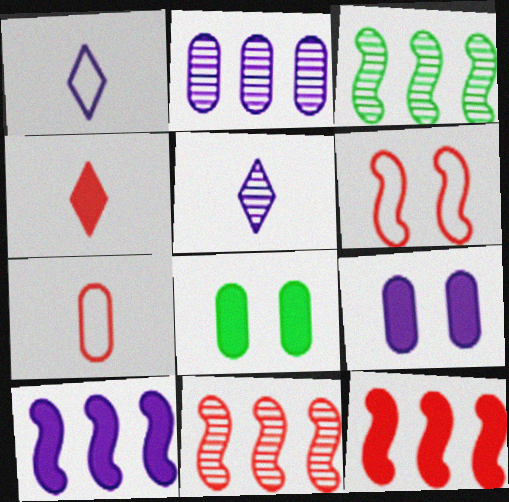[[1, 8, 11], 
[2, 7, 8], 
[4, 8, 10]]